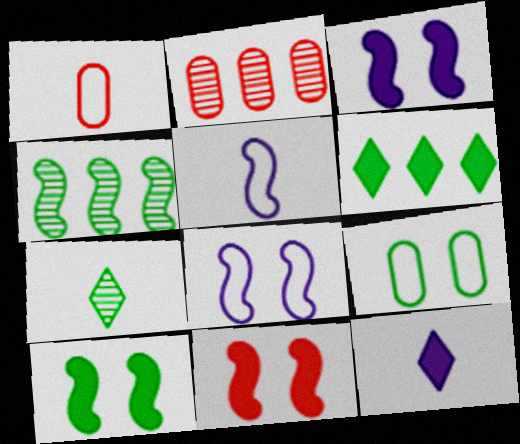[[3, 10, 11], 
[4, 5, 11]]